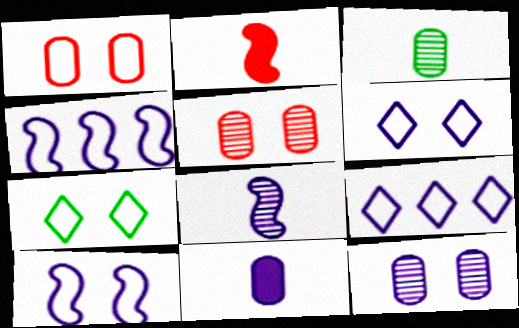[[1, 7, 10]]